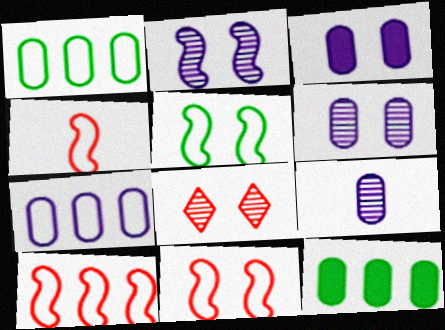[[3, 5, 8], 
[3, 7, 9], 
[4, 10, 11]]